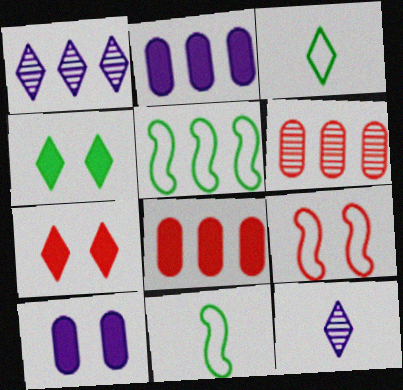[[1, 3, 7], 
[1, 5, 8]]